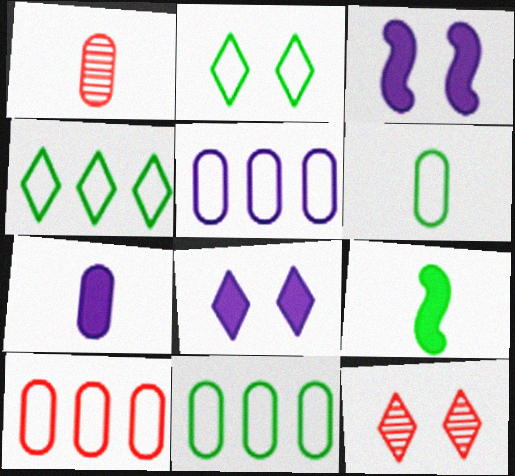[[1, 3, 4], 
[1, 6, 7], 
[2, 8, 12], 
[5, 9, 12], 
[5, 10, 11]]